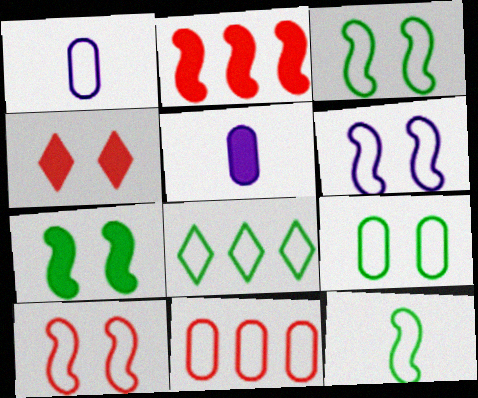[[1, 8, 10], 
[1, 9, 11], 
[3, 6, 10], 
[8, 9, 12]]